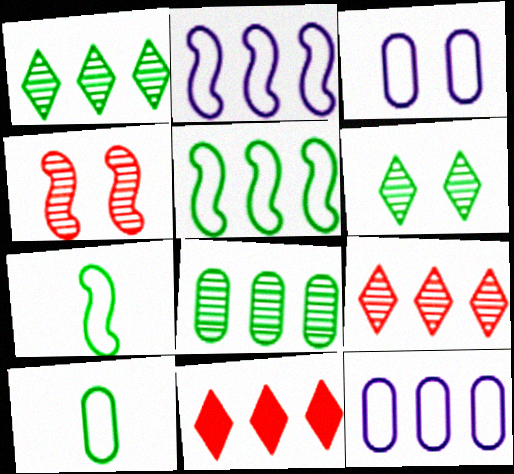[[2, 8, 11]]